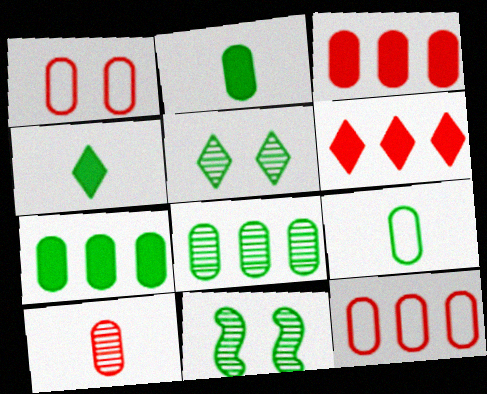[[1, 3, 10]]